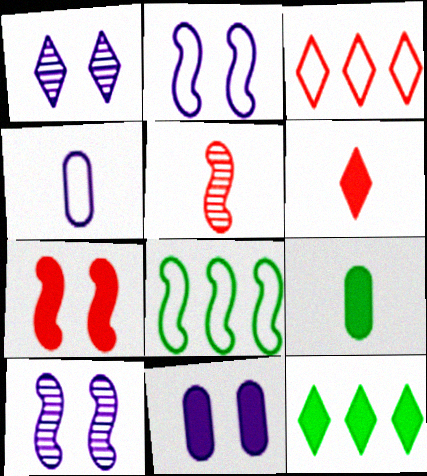[[1, 2, 11], 
[3, 9, 10]]